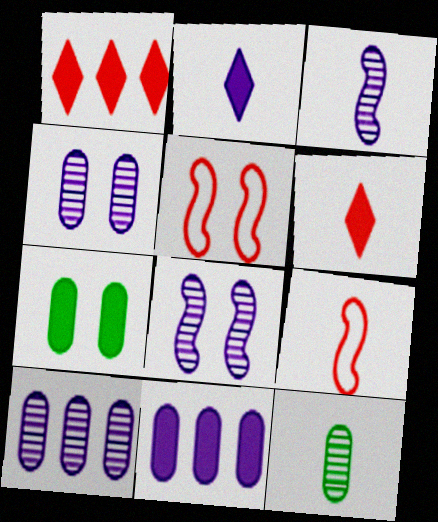[[2, 9, 12]]